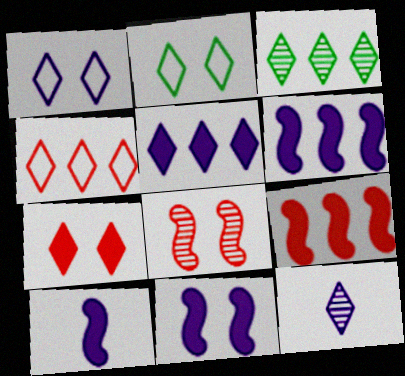[[1, 5, 12], 
[3, 4, 5], 
[6, 10, 11]]